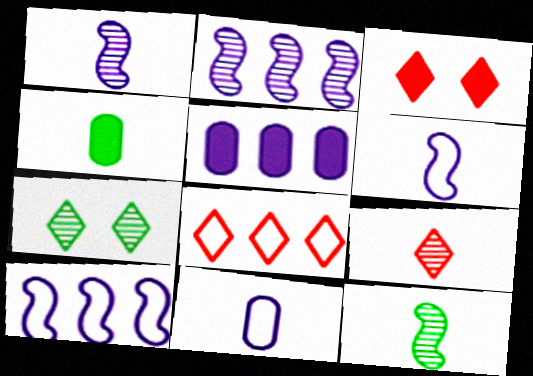[[3, 8, 9], 
[4, 6, 9]]